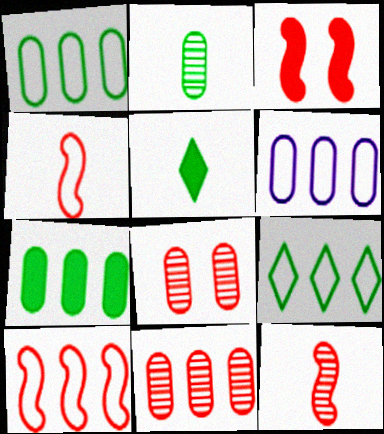[[3, 10, 12], 
[6, 7, 11], 
[6, 9, 10]]